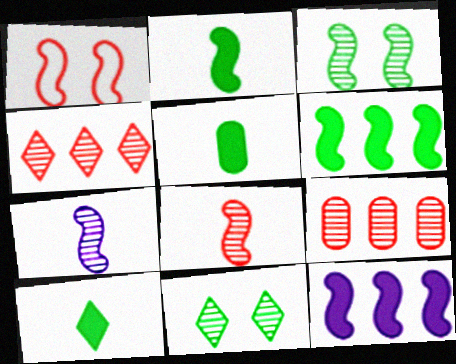[[1, 6, 7], 
[2, 5, 10], 
[7, 9, 11]]